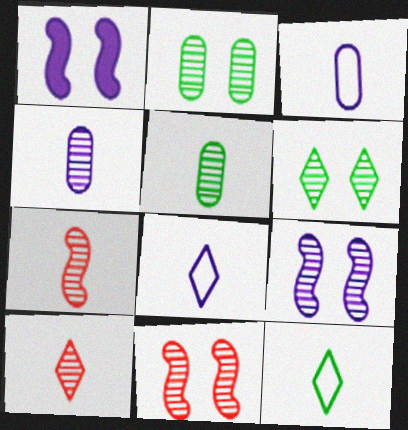[]